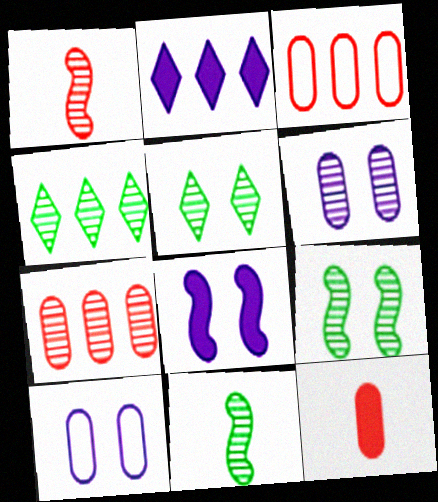[[1, 4, 6]]